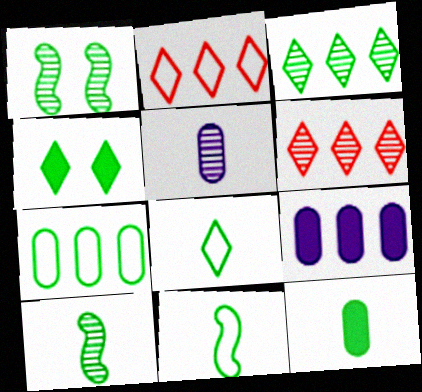[[1, 5, 6], 
[3, 4, 8], 
[4, 7, 10], 
[8, 10, 12]]